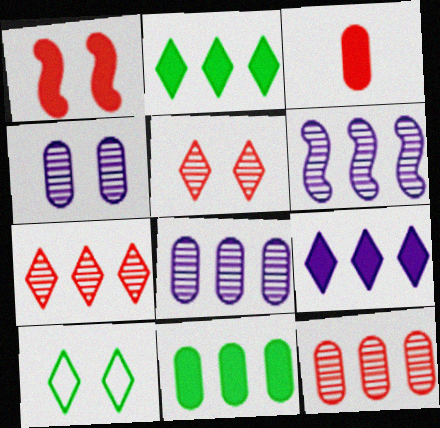[[1, 4, 10], 
[3, 6, 10]]